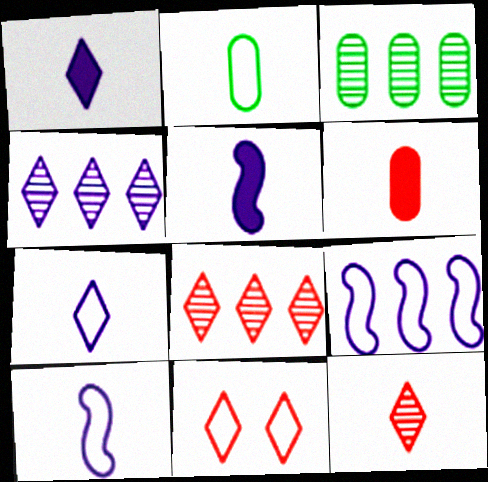[[2, 5, 12], 
[2, 9, 11], 
[3, 5, 11]]